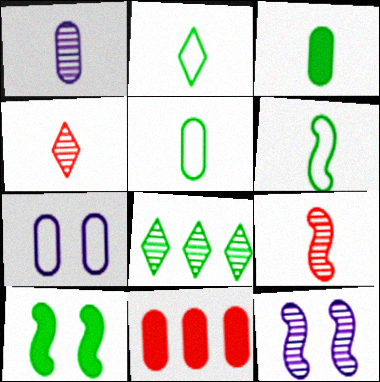[[2, 5, 6], 
[2, 11, 12], 
[5, 8, 10]]